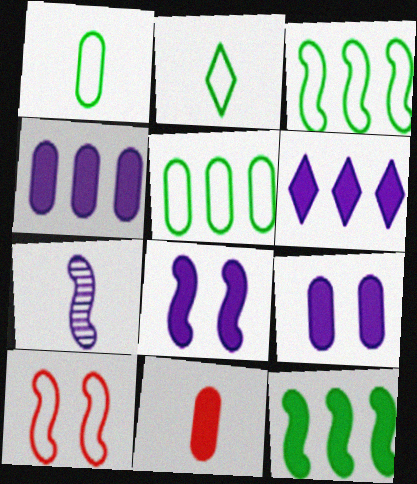[[2, 7, 11], 
[7, 10, 12]]